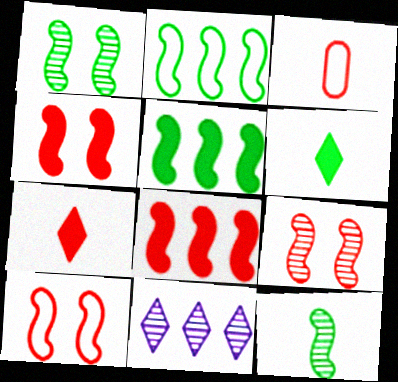[[4, 9, 10]]